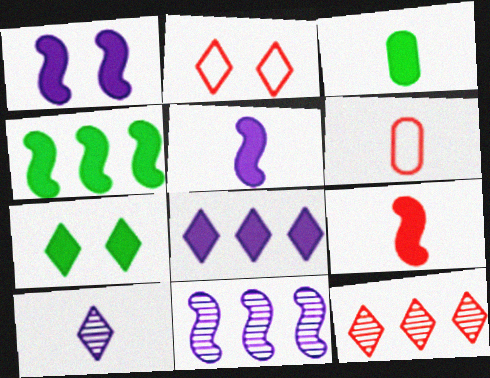[[1, 4, 9], 
[2, 3, 11], 
[3, 4, 7], 
[6, 7, 11]]